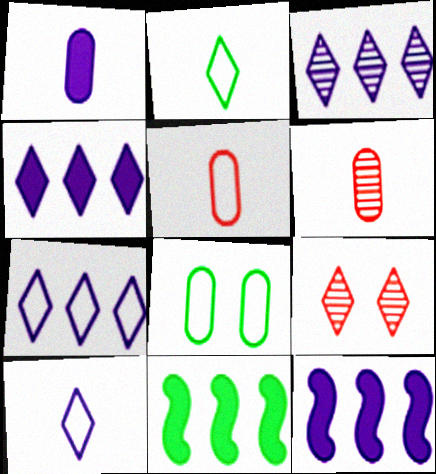[[2, 4, 9], 
[3, 4, 7]]